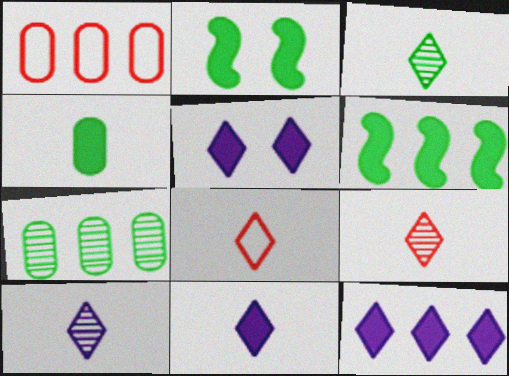[[1, 2, 10], 
[3, 8, 11], 
[3, 9, 10], 
[5, 11, 12]]